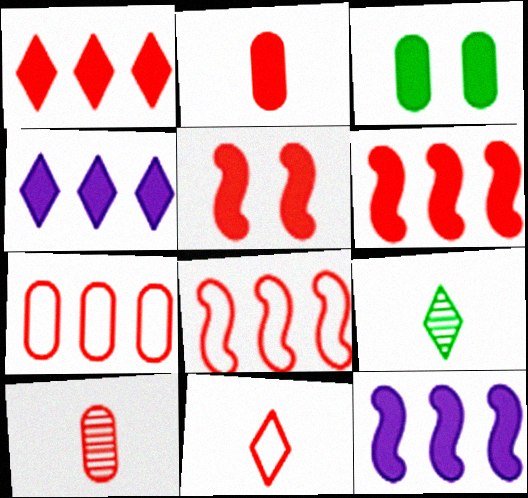[[1, 2, 5]]